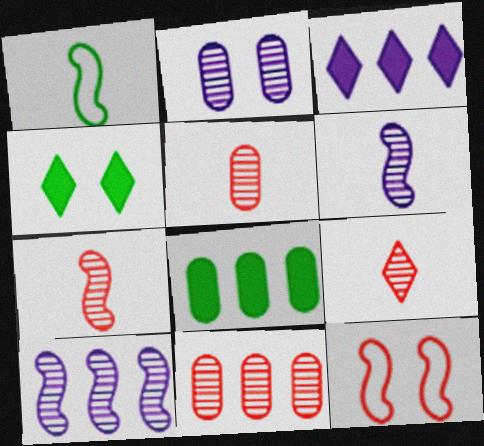[[2, 4, 12], 
[5, 7, 9]]